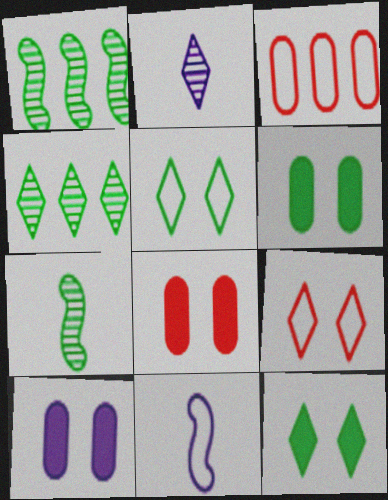[[3, 5, 11], 
[4, 8, 11], 
[6, 8, 10]]